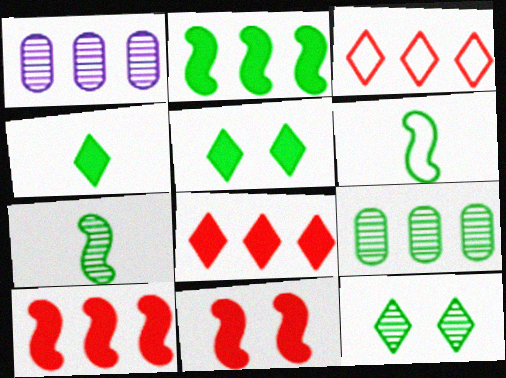[[1, 2, 3], 
[5, 6, 9], 
[7, 9, 12]]